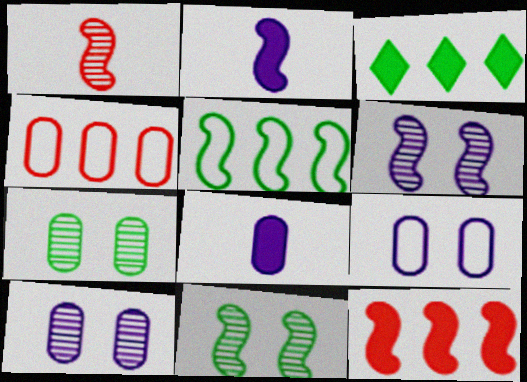[[1, 3, 9], 
[4, 7, 8]]